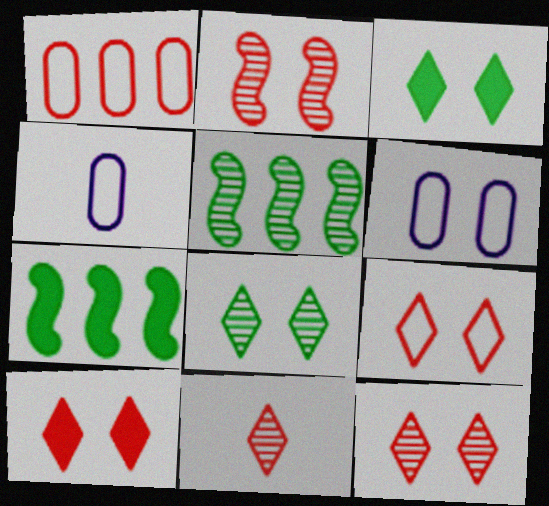[[2, 3, 6], 
[4, 5, 10], 
[4, 7, 12], 
[6, 7, 11], 
[9, 10, 12]]